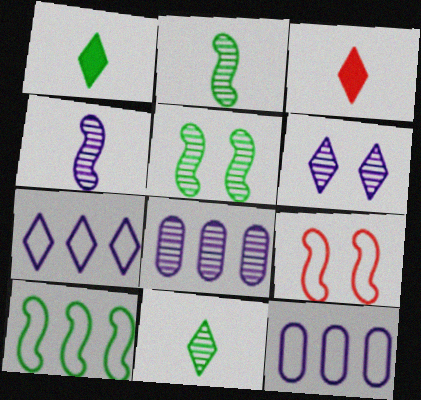[[1, 8, 9], 
[3, 5, 12], 
[4, 6, 8]]